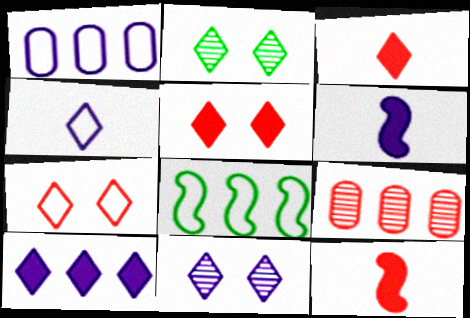[[1, 2, 12], 
[1, 6, 11], 
[4, 10, 11], 
[7, 9, 12], 
[8, 9, 10]]